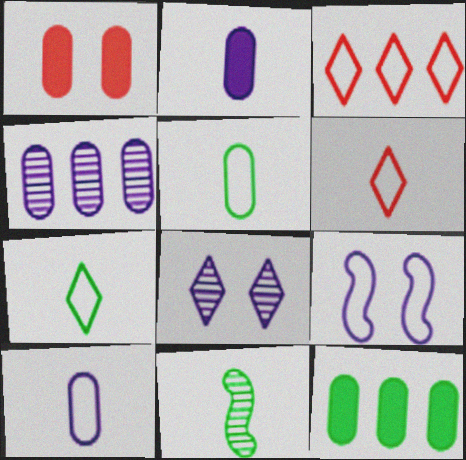[[1, 2, 12], 
[1, 4, 5], 
[2, 6, 11], 
[3, 5, 9]]